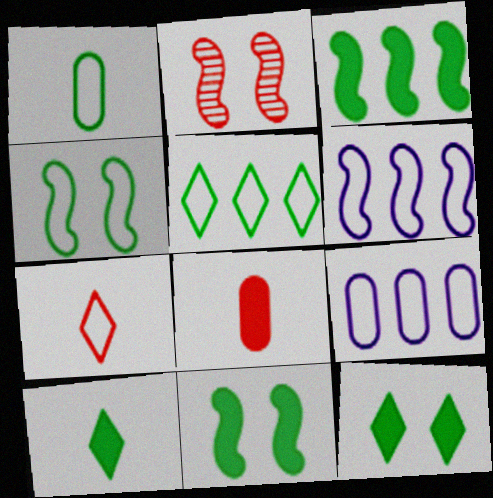[[1, 4, 5], 
[2, 9, 10], 
[4, 7, 9]]